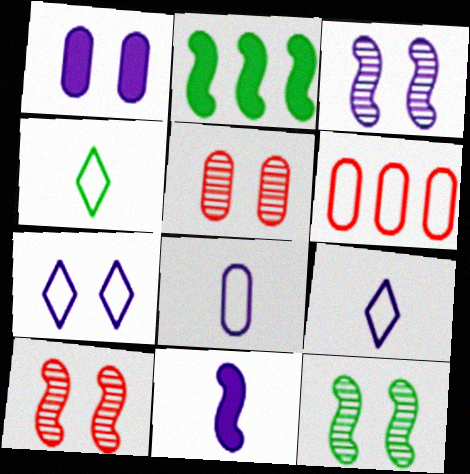[[1, 3, 7], 
[2, 5, 9], 
[3, 10, 12]]